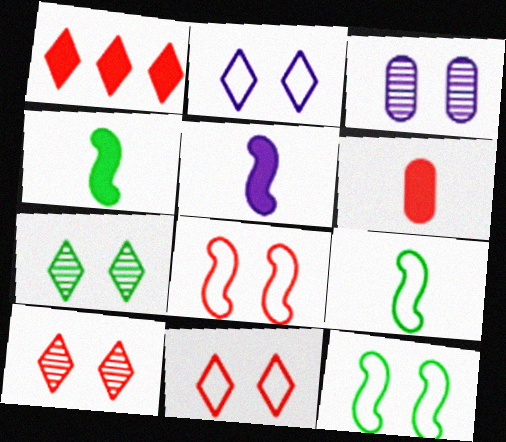[[1, 3, 9]]